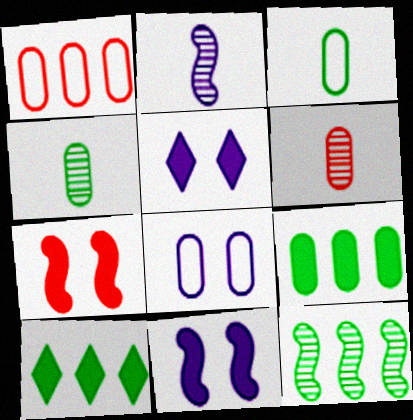[[1, 3, 8], 
[6, 8, 9]]